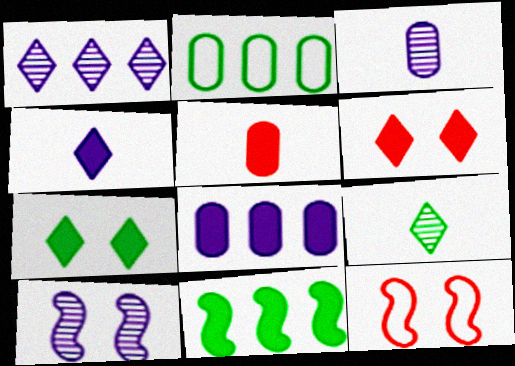[[1, 3, 10], 
[8, 9, 12]]